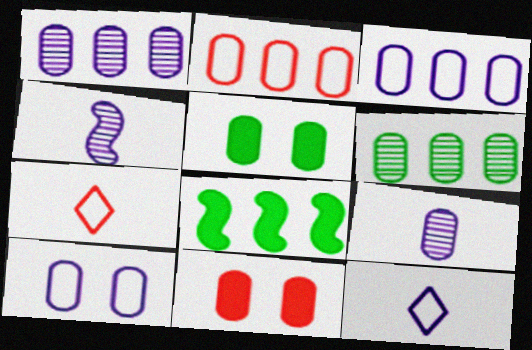[[2, 5, 9]]